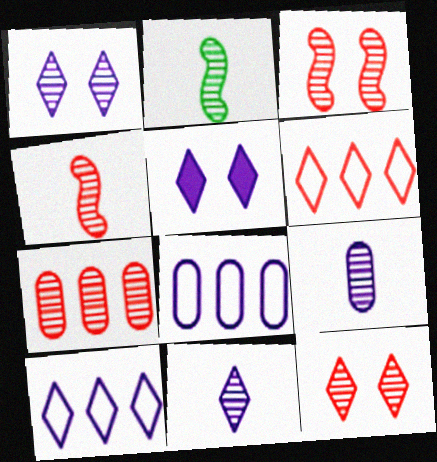[[1, 2, 7], 
[4, 7, 12], 
[5, 10, 11]]